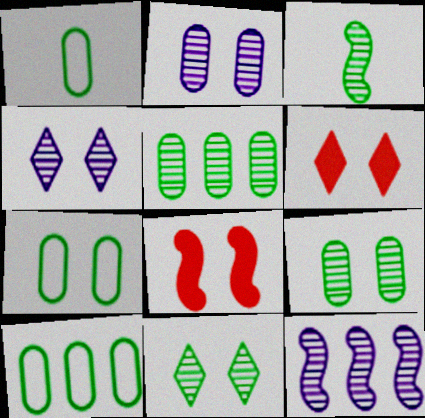[[1, 6, 12], 
[1, 7, 10], 
[3, 5, 11], 
[4, 7, 8]]